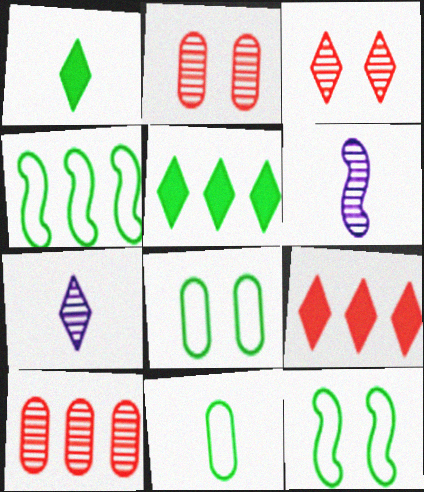[[6, 8, 9]]